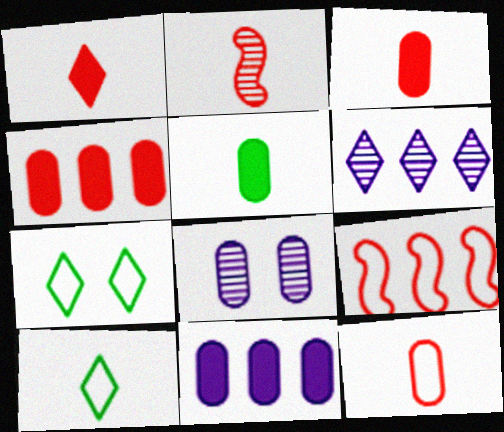[[1, 2, 12], 
[1, 6, 7], 
[2, 7, 11]]